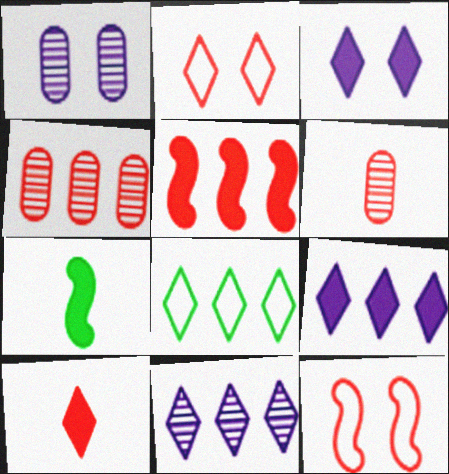[[2, 5, 6], 
[4, 10, 12]]